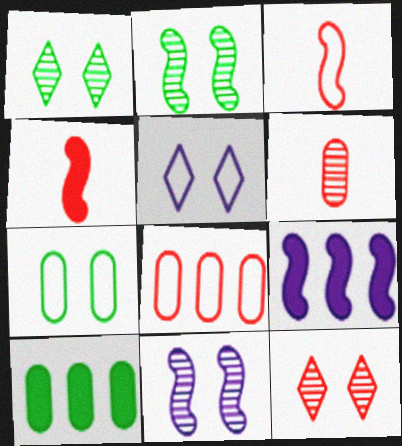[[2, 3, 9], 
[4, 8, 12]]